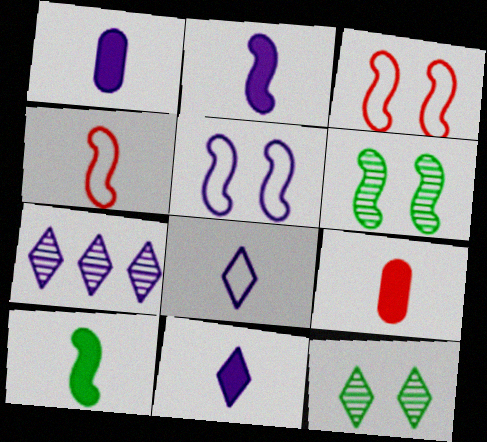[[1, 2, 11], 
[1, 5, 7], 
[9, 10, 11]]